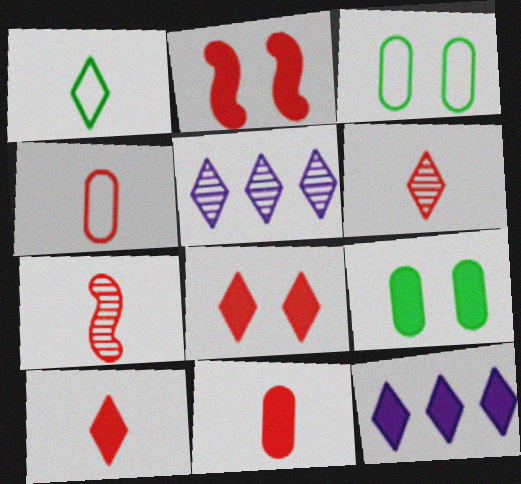[[1, 5, 8], 
[3, 7, 12], 
[4, 7, 10]]